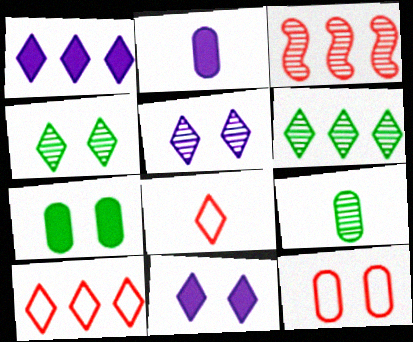[[1, 4, 8], 
[1, 6, 10], 
[3, 5, 9], 
[6, 8, 11]]